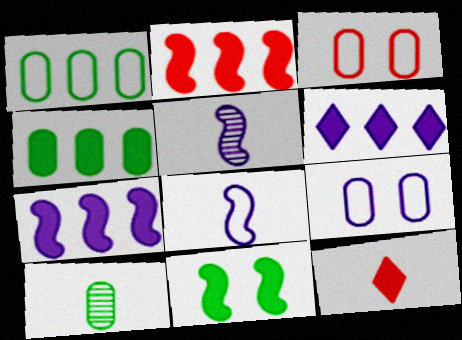[[2, 4, 6], 
[5, 6, 9], 
[8, 10, 12]]